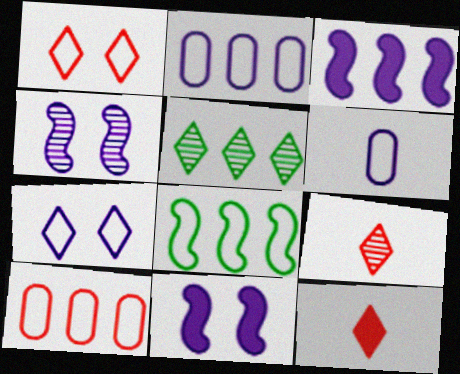[[1, 6, 8], 
[3, 5, 10], 
[5, 7, 12]]